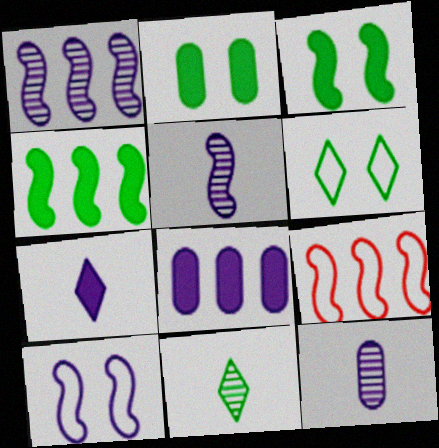[[1, 4, 9], 
[3, 5, 9]]